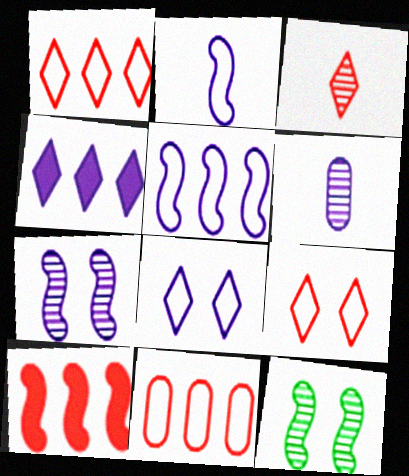[[2, 10, 12]]